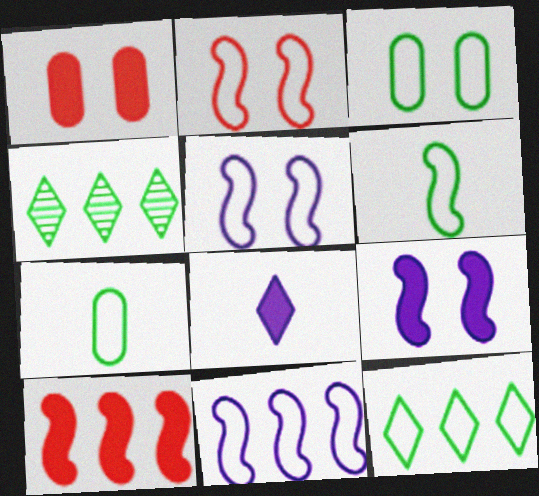[[2, 6, 11], 
[3, 6, 12]]